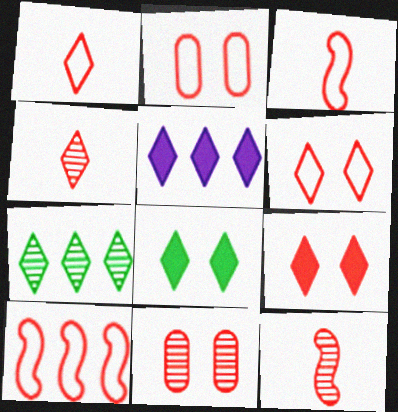[[1, 2, 10]]